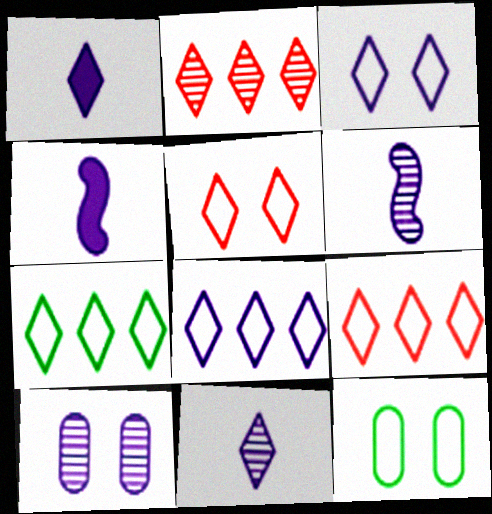[[2, 4, 12], 
[4, 8, 10], 
[7, 8, 9]]